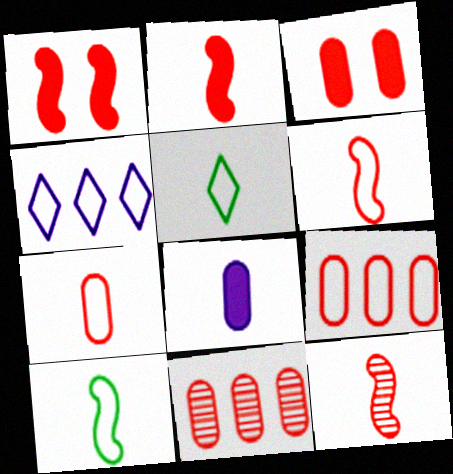[[2, 6, 12], 
[3, 7, 11], 
[5, 8, 12]]